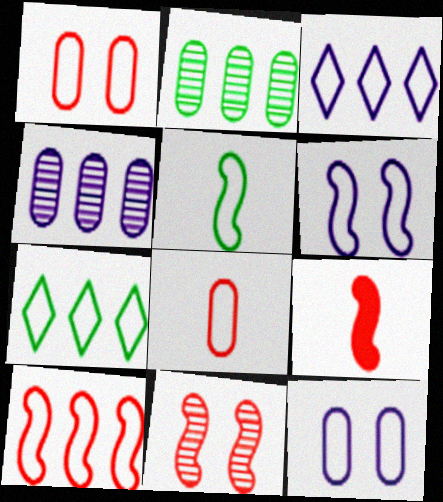[[1, 3, 5], 
[5, 6, 10], 
[6, 7, 8], 
[9, 10, 11]]